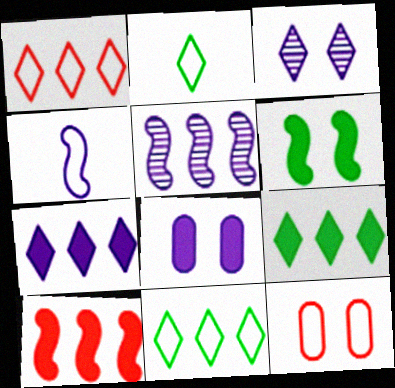[[3, 6, 12], 
[4, 11, 12]]